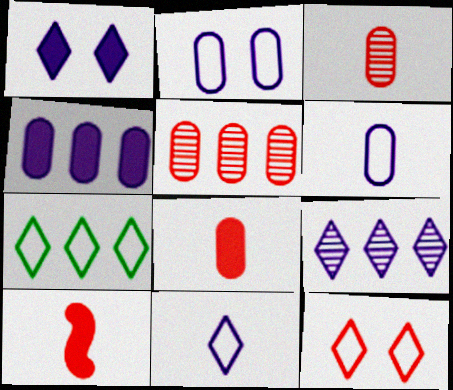[[1, 9, 11], 
[5, 10, 12], 
[7, 11, 12]]